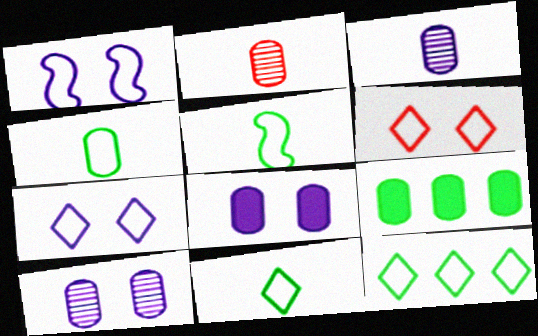[[4, 5, 11]]